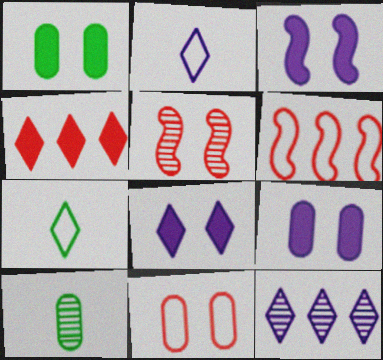[[2, 8, 12], 
[3, 8, 9], 
[5, 10, 12], 
[6, 8, 10]]